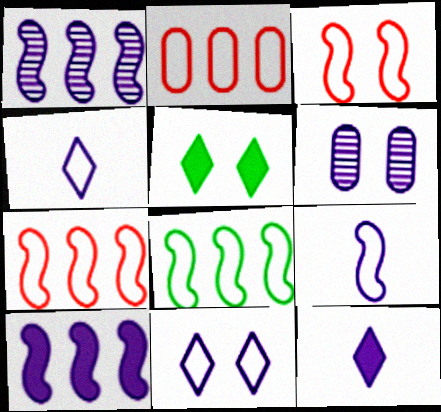[[3, 5, 6], 
[3, 8, 9], 
[4, 6, 10]]